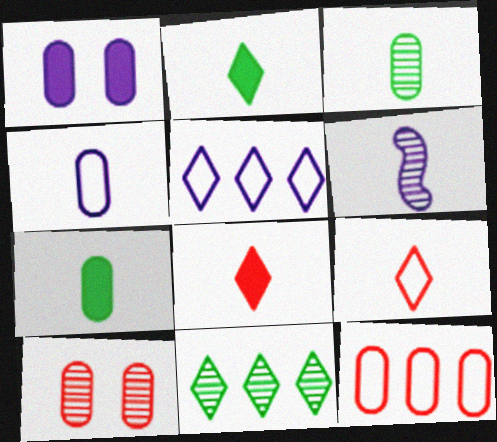[[1, 3, 12], 
[1, 5, 6], 
[6, 7, 9], 
[6, 10, 11]]